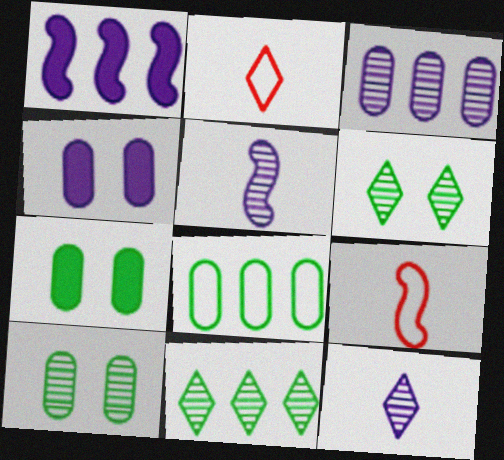[[1, 2, 10], 
[4, 9, 11]]